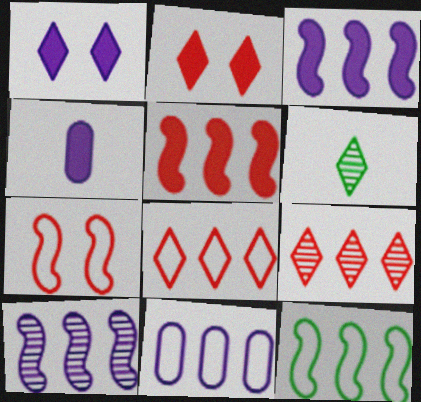[[1, 3, 4], 
[1, 6, 8], 
[5, 10, 12], 
[8, 11, 12]]